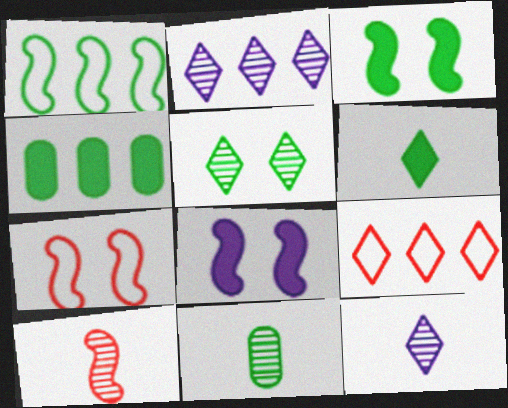[[1, 8, 10], 
[3, 4, 6], 
[4, 7, 12], 
[8, 9, 11], 
[10, 11, 12]]